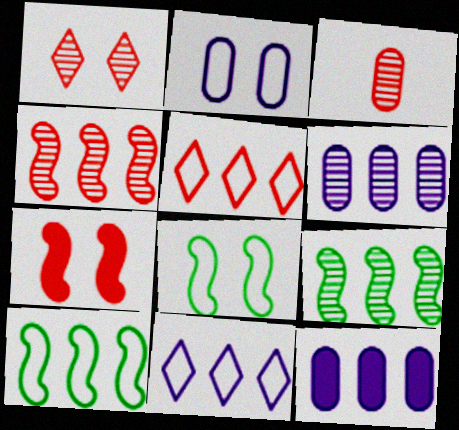[[1, 3, 4], 
[3, 5, 7], 
[5, 9, 12]]